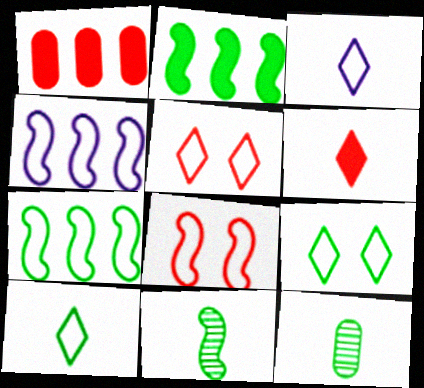[[2, 9, 12]]